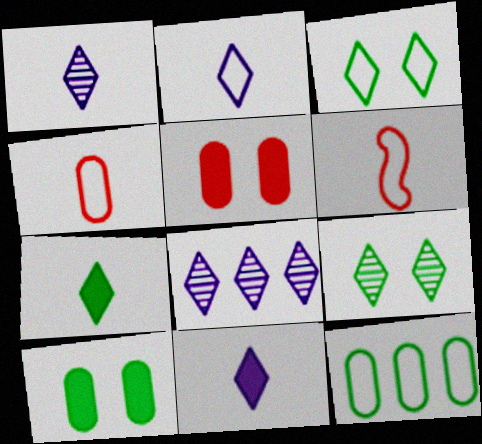[[1, 2, 11], 
[6, 8, 10]]